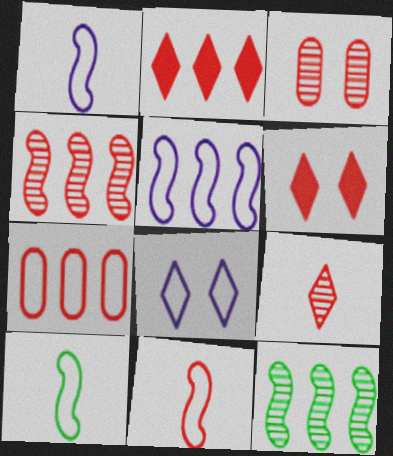[[1, 10, 11], 
[2, 3, 11], 
[2, 4, 7], 
[3, 4, 9], 
[7, 8, 10]]